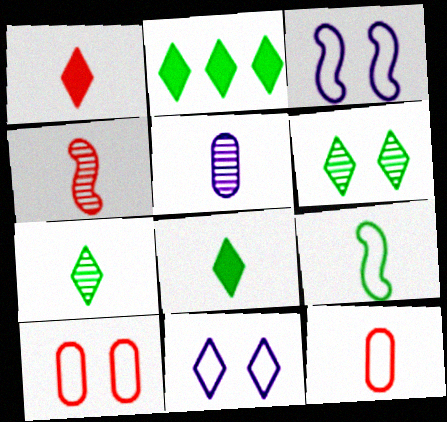[[1, 4, 12], 
[1, 5, 9], 
[4, 5, 7]]